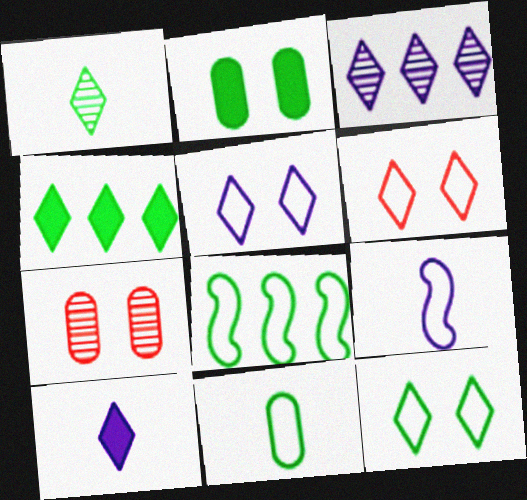[[1, 2, 8], 
[1, 4, 12], 
[3, 5, 10], 
[4, 7, 9], 
[5, 6, 12], 
[7, 8, 10], 
[8, 11, 12]]